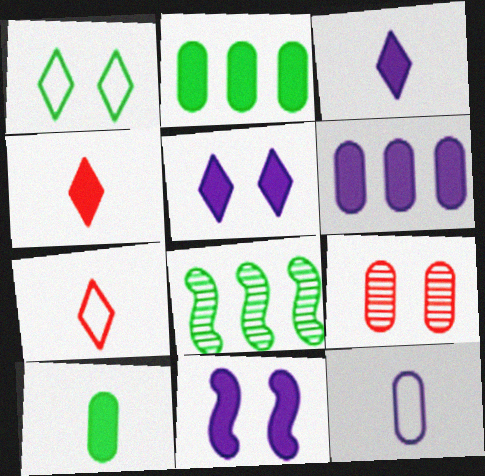[[1, 8, 10], 
[1, 9, 11], 
[2, 4, 11], 
[2, 9, 12], 
[3, 6, 11]]